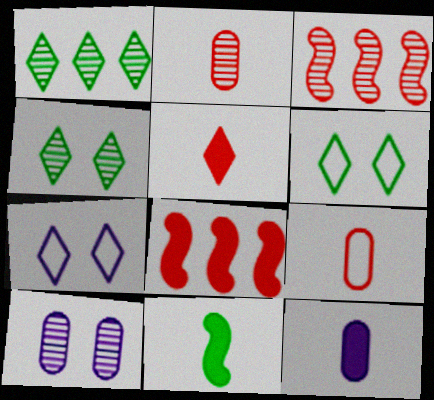[[1, 5, 7], 
[3, 6, 12], 
[5, 11, 12]]